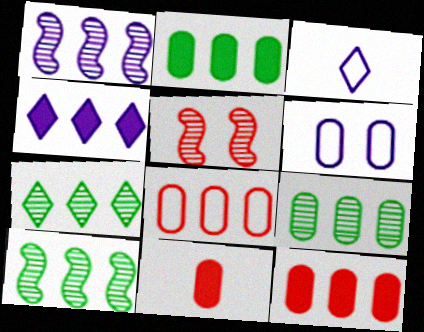[[2, 3, 5], 
[4, 8, 10], 
[6, 9, 11], 
[7, 9, 10]]